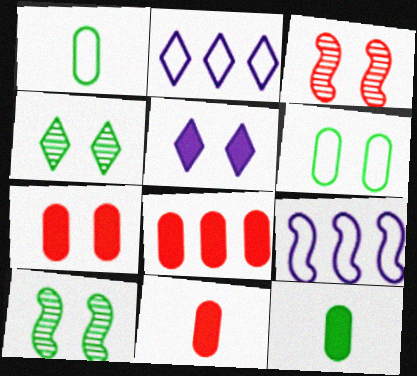[[2, 3, 12], 
[2, 10, 11], 
[3, 5, 6], 
[4, 9, 11], 
[7, 8, 11]]